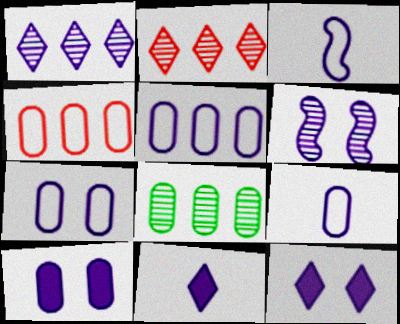[[1, 3, 10], 
[5, 6, 11], 
[5, 7, 9], 
[6, 7, 12]]